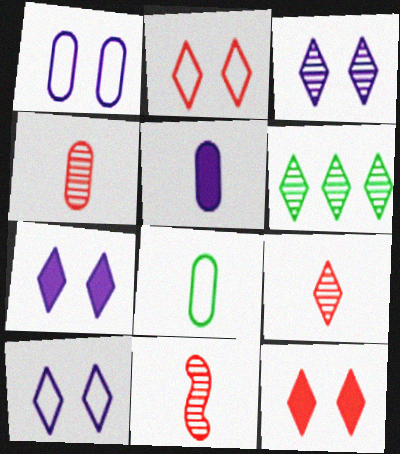[[3, 6, 9], 
[3, 7, 10], 
[4, 5, 8], 
[4, 9, 11]]